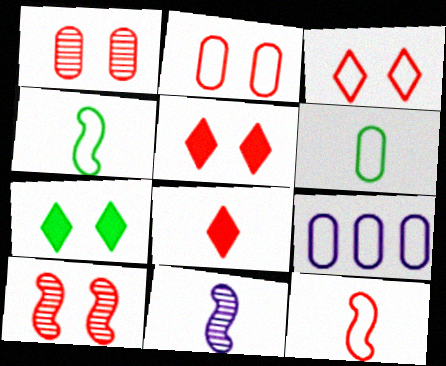[[2, 5, 10], 
[2, 6, 9], 
[3, 4, 9], 
[6, 8, 11]]